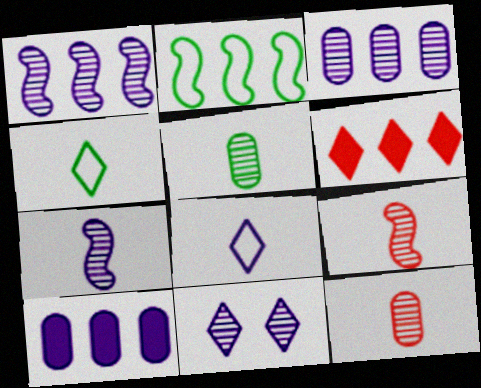[[2, 3, 6], 
[3, 7, 11], 
[4, 6, 11]]